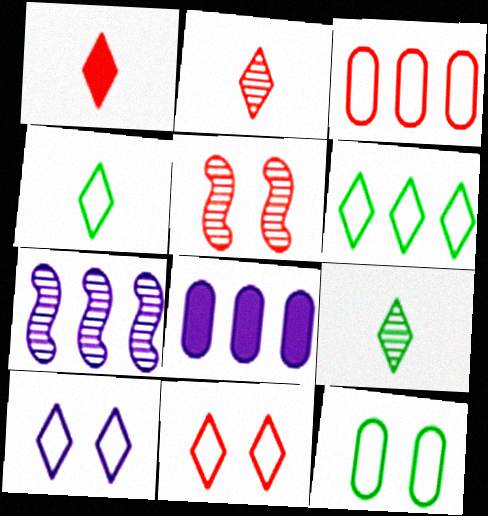[[1, 3, 5], 
[1, 7, 12], 
[4, 5, 8]]